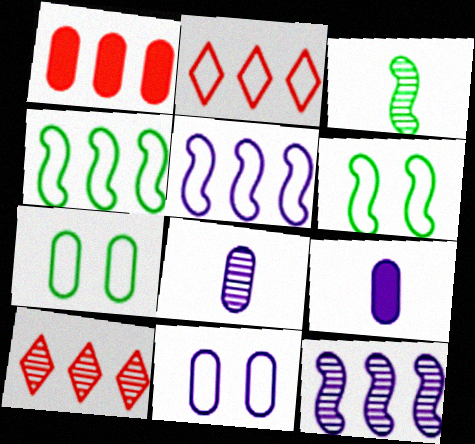[[1, 7, 8], 
[6, 9, 10]]